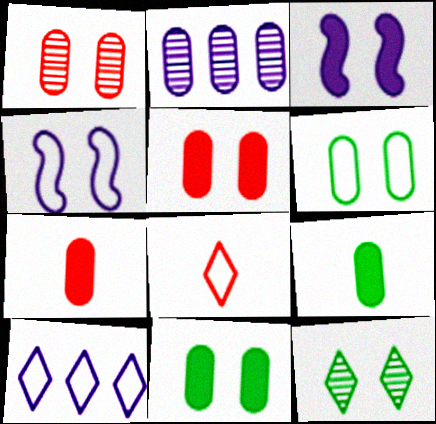[[2, 6, 7], 
[4, 5, 12]]